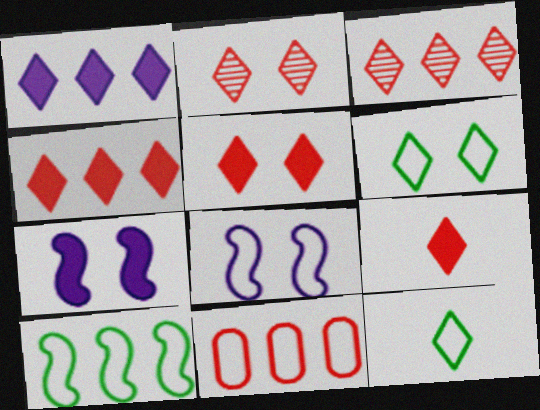[[1, 2, 12], 
[4, 5, 9], 
[8, 11, 12]]